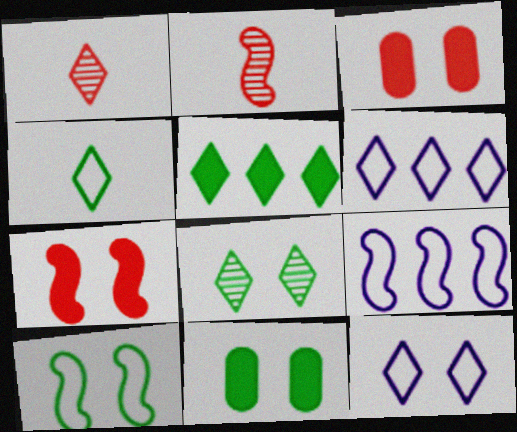[[1, 5, 12], 
[1, 9, 11], 
[2, 6, 11], 
[4, 5, 8], 
[8, 10, 11]]